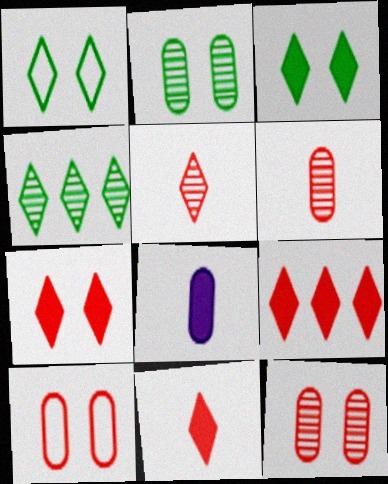[[7, 9, 11]]